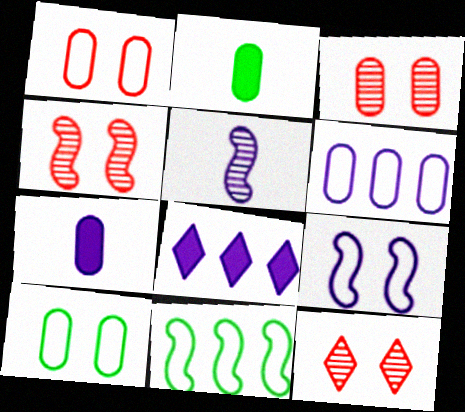[[2, 3, 6], 
[3, 4, 12], 
[7, 11, 12]]